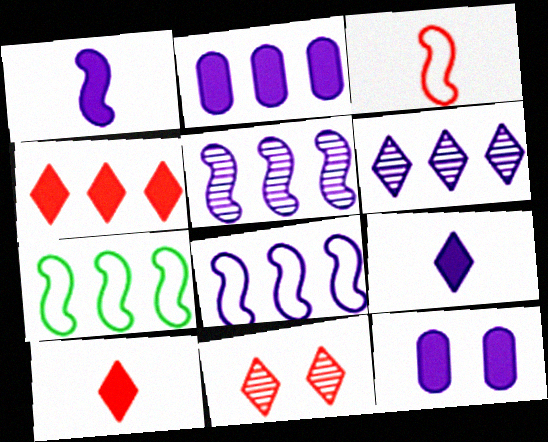[[2, 6, 8]]